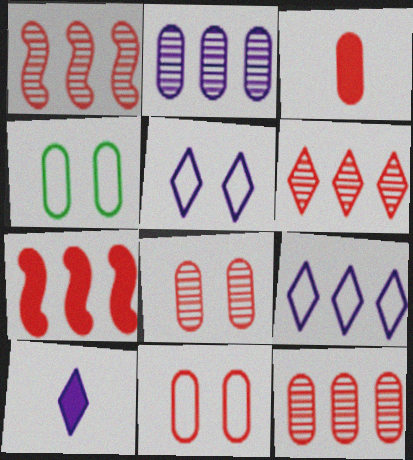[[1, 4, 10], 
[1, 6, 12], 
[2, 3, 4], 
[3, 11, 12]]